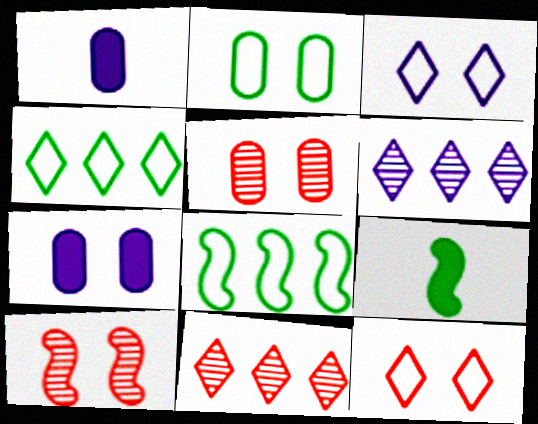[[1, 4, 10], 
[2, 5, 7]]